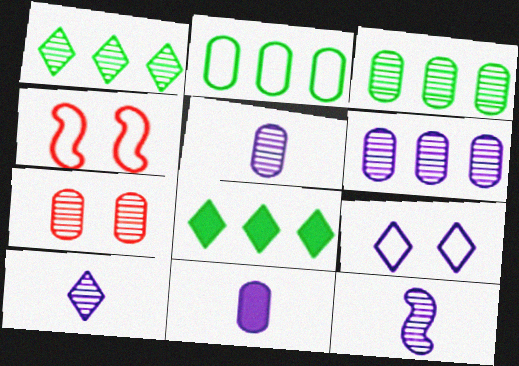[[1, 4, 11], 
[1, 7, 12], 
[2, 7, 11], 
[3, 5, 7], 
[4, 5, 8], 
[5, 10, 12]]